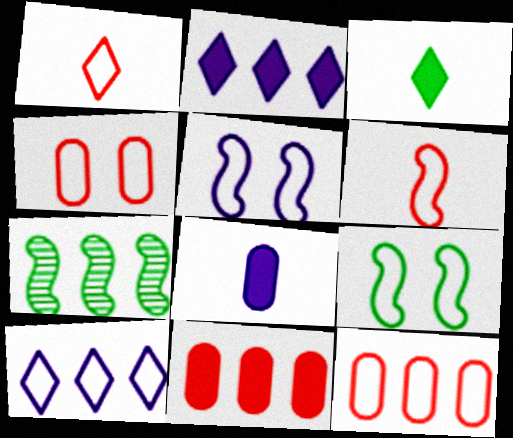[[2, 7, 12], 
[7, 10, 11]]